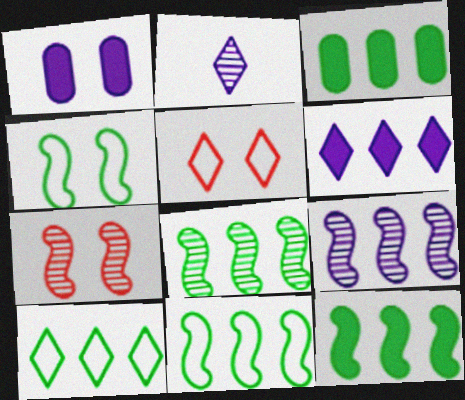[[3, 8, 10], 
[8, 11, 12]]